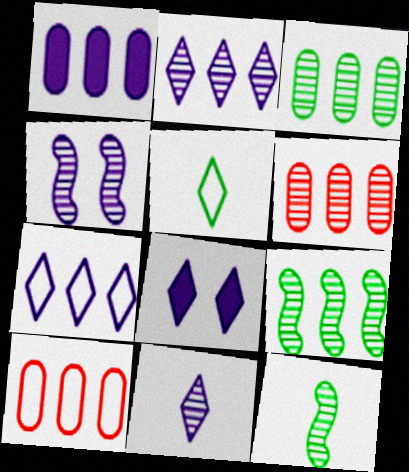[[1, 3, 10], 
[2, 6, 9], 
[7, 8, 11], 
[8, 10, 12]]